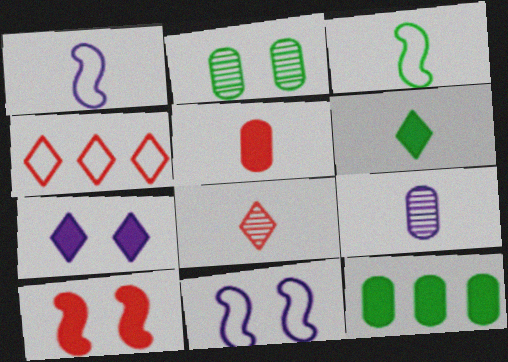[[8, 11, 12]]